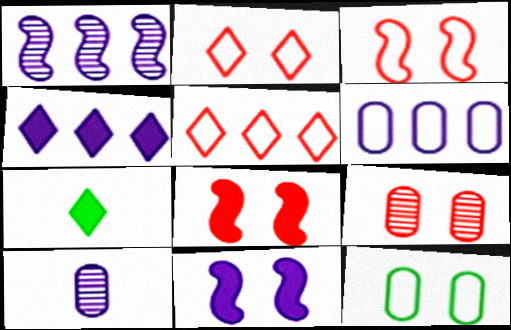[[1, 4, 6], 
[2, 8, 9]]